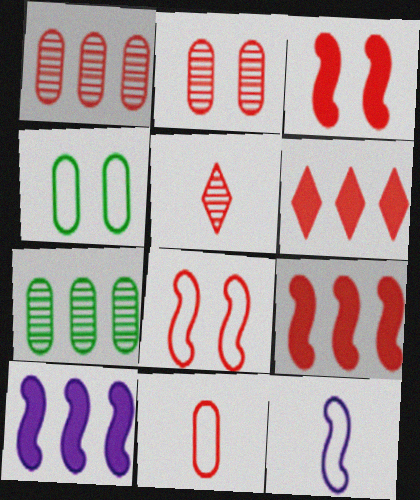[[4, 5, 10]]